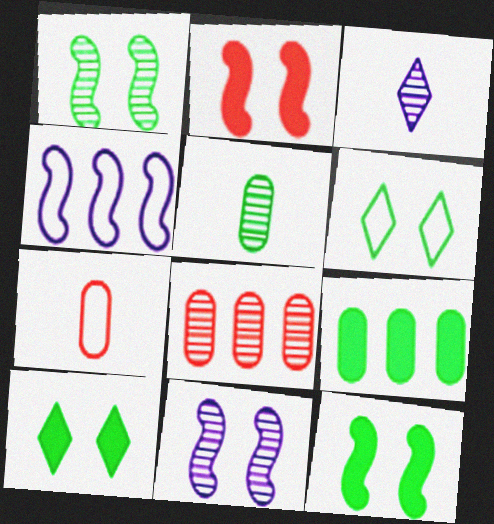[[1, 3, 8], 
[4, 6, 7]]